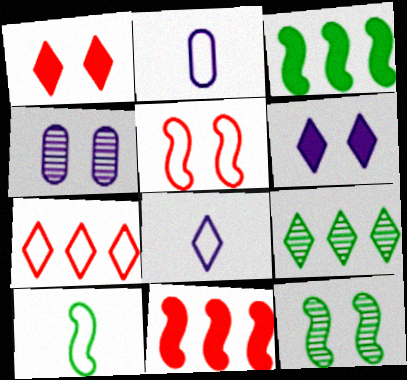[[1, 8, 9], 
[3, 10, 12]]